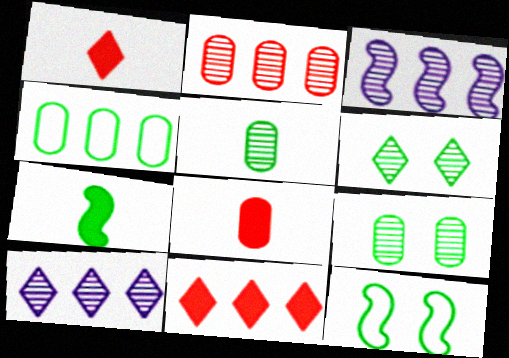[[3, 4, 11], 
[4, 6, 7], 
[8, 10, 12]]